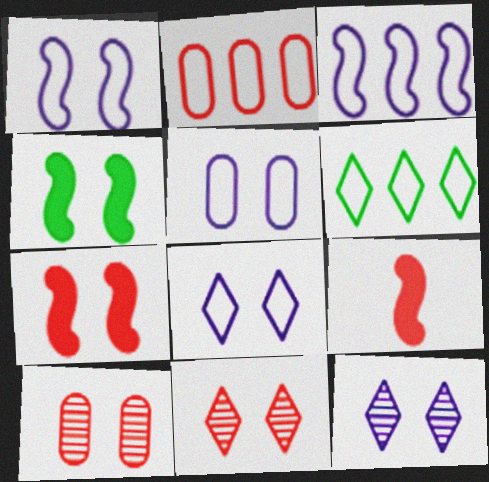[[1, 5, 8], 
[2, 3, 6], 
[2, 9, 11], 
[4, 5, 11], 
[4, 8, 10]]